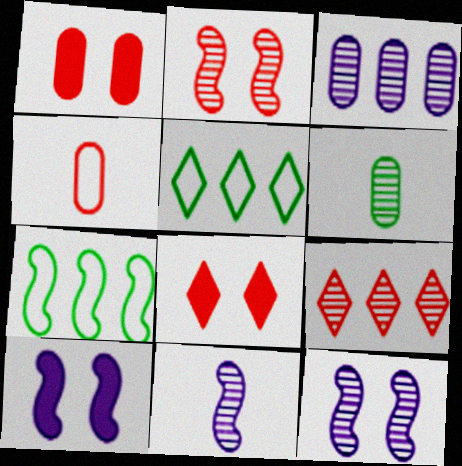[[1, 5, 11], 
[6, 9, 12]]